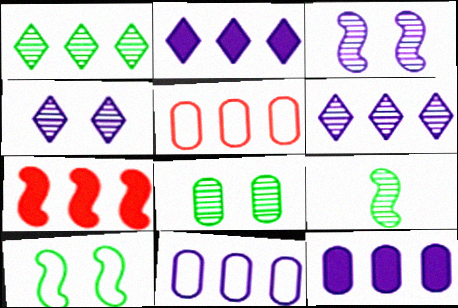[[1, 7, 11], 
[1, 8, 9]]